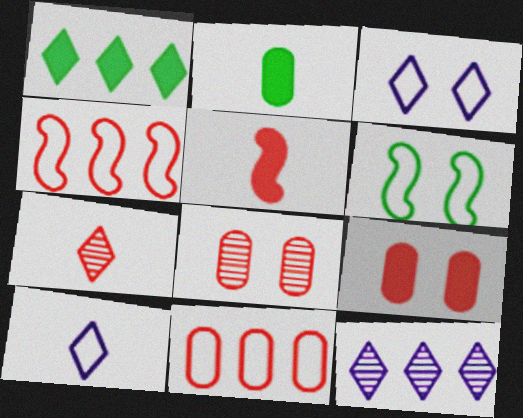[[1, 3, 7], 
[4, 7, 9], 
[6, 10, 11]]